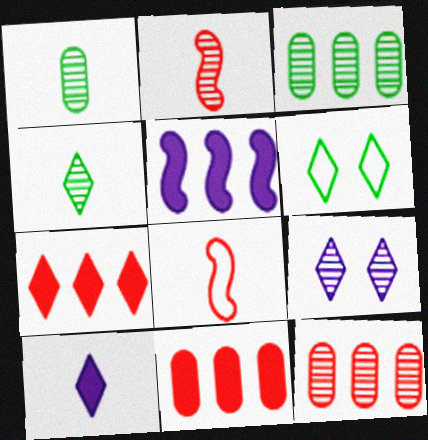[[1, 8, 10], 
[2, 3, 9]]